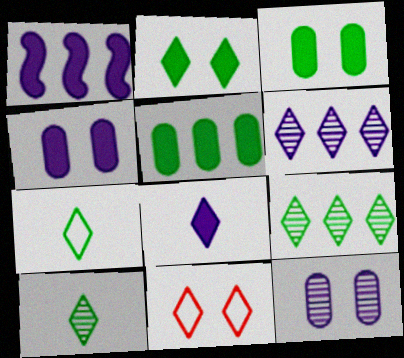[[1, 4, 8], 
[2, 7, 9], 
[8, 9, 11]]